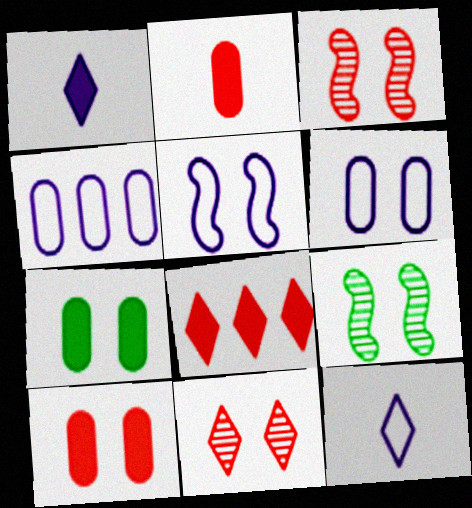[[4, 5, 12], 
[5, 7, 11]]